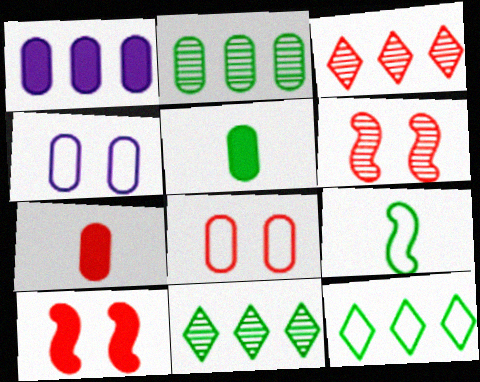[[2, 4, 7]]